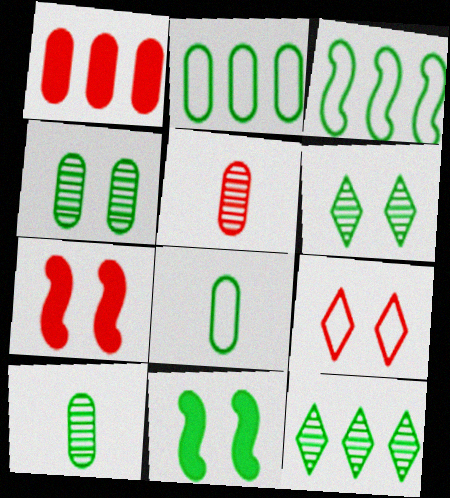[[8, 11, 12]]